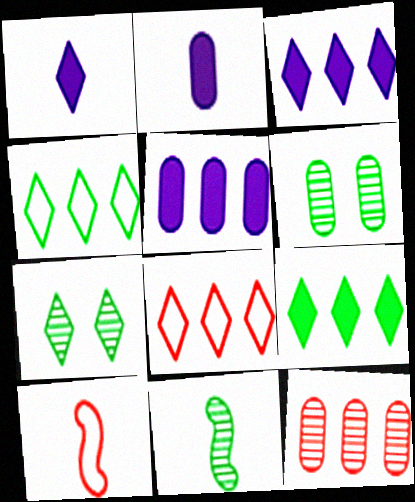[[1, 7, 8], 
[3, 6, 10], 
[5, 7, 10]]